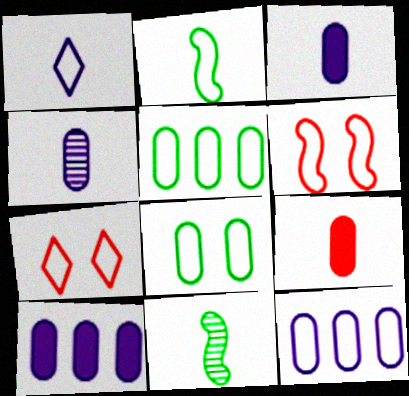[[1, 5, 6], 
[1, 9, 11], 
[2, 7, 12], 
[7, 10, 11]]